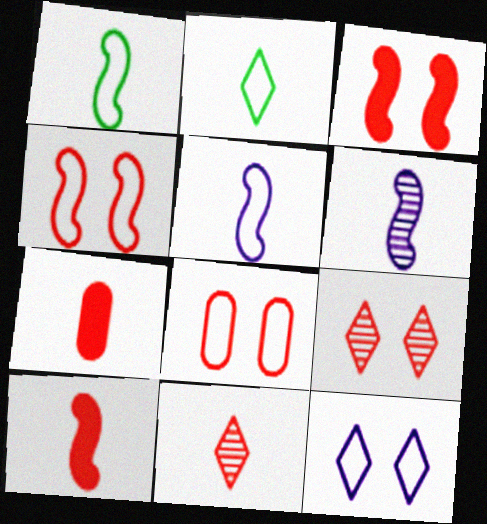[[1, 6, 10], 
[2, 6, 7], 
[3, 8, 9]]